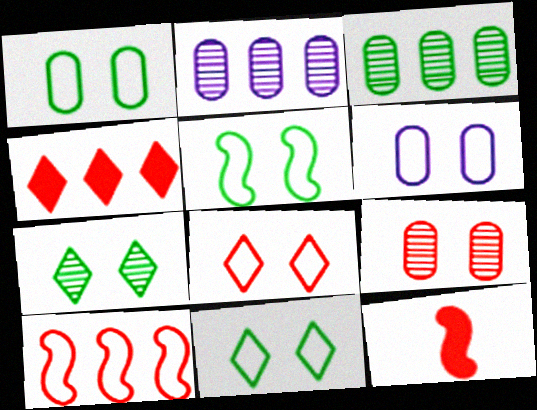[[1, 5, 11], 
[2, 11, 12], 
[5, 6, 8]]